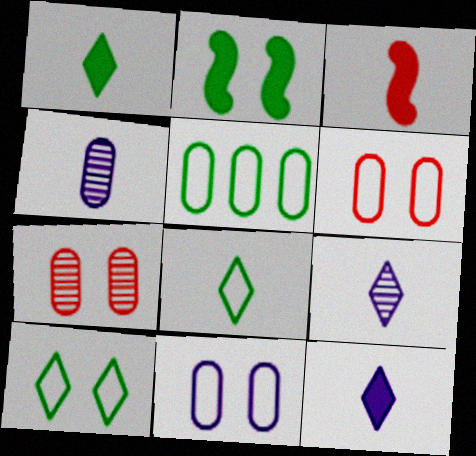[[3, 4, 8]]